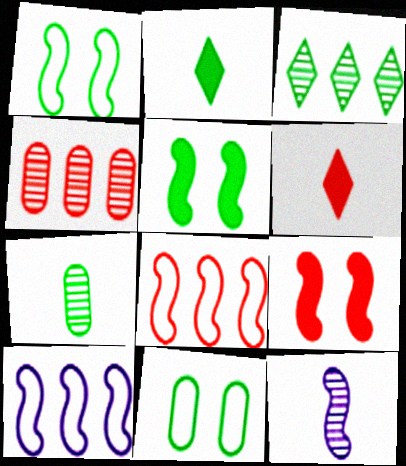[[5, 8, 12]]